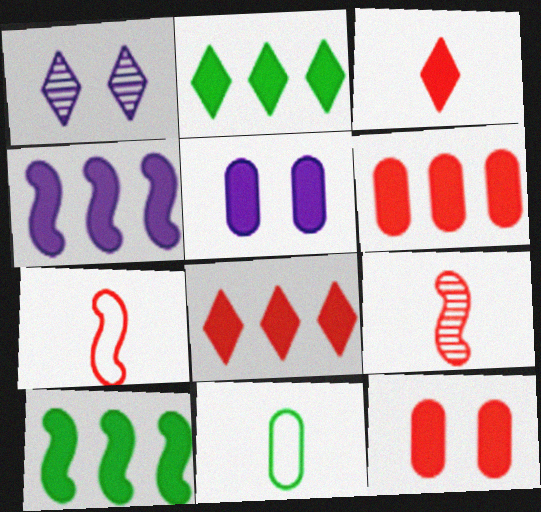[[2, 4, 6], 
[3, 5, 10]]